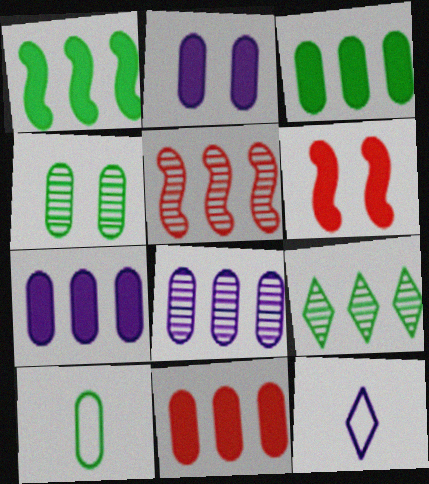[[3, 4, 10], 
[3, 7, 11], 
[5, 8, 9]]